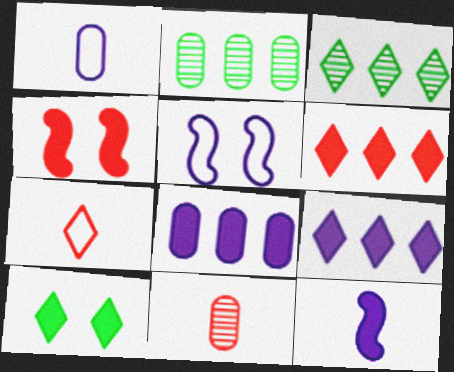[[1, 3, 4]]